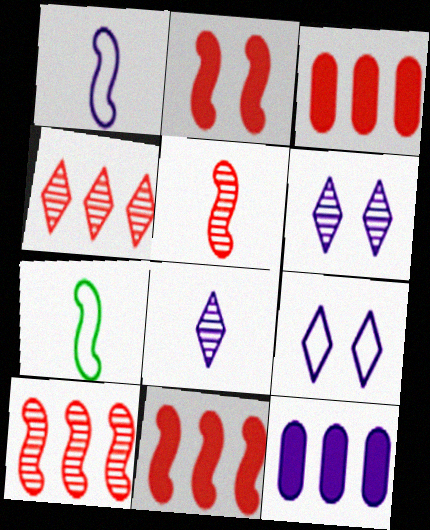[[1, 6, 12], 
[3, 6, 7]]